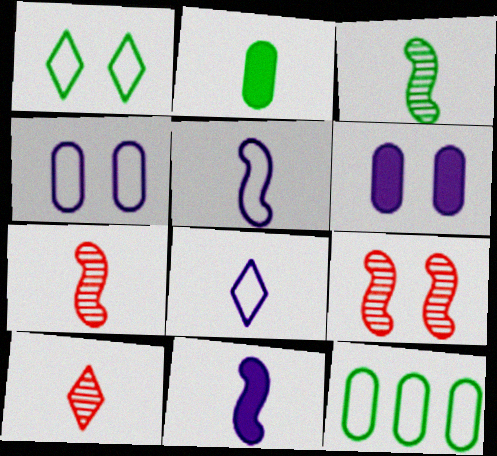[[1, 6, 9], 
[2, 5, 10], 
[2, 7, 8]]